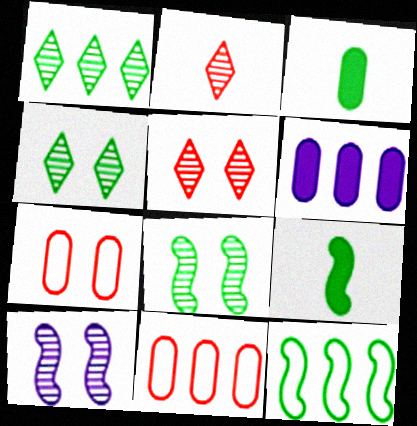[[3, 4, 12], 
[8, 9, 12]]